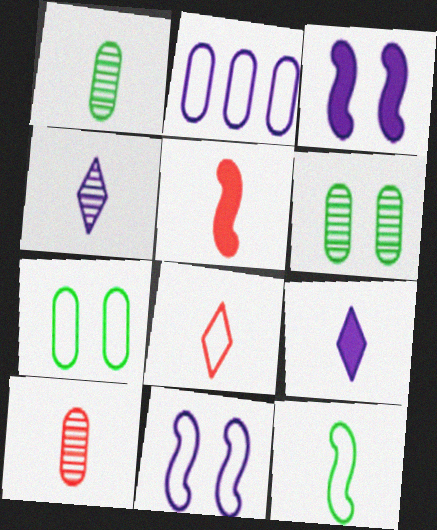[[2, 3, 4], 
[5, 8, 10], 
[9, 10, 12]]